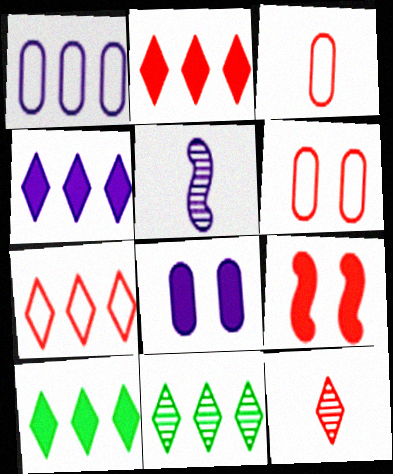[[2, 4, 10], 
[4, 7, 11], 
[5, 6, 10]]